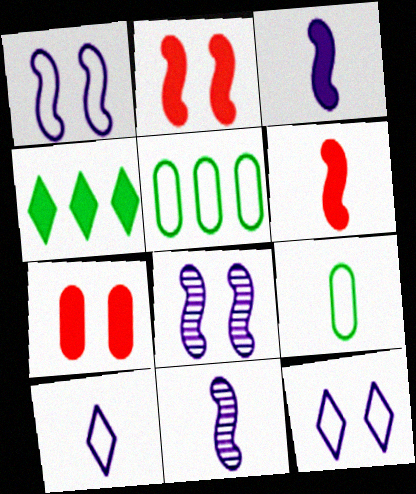[[3, 4, 7]]